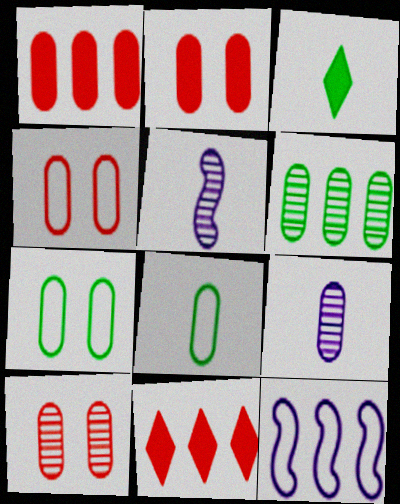[[1, 7, 9], 
[2, 4, 10], 
[3, 10, 12], 
[5, 7, 11], 
[6, 9, 10], 
[6, 11, 12]]